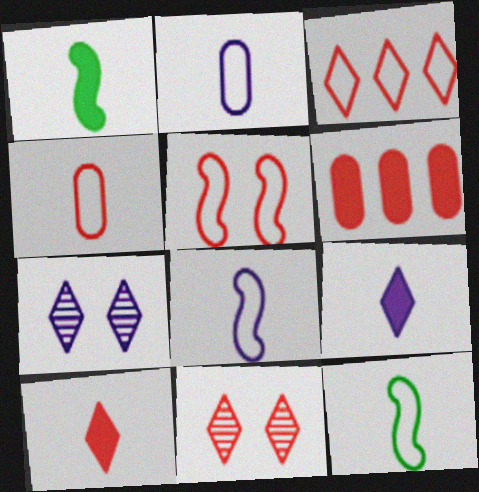[[3, 4, 5], 
[3, 10, 11], 
[6, 7, 12]]